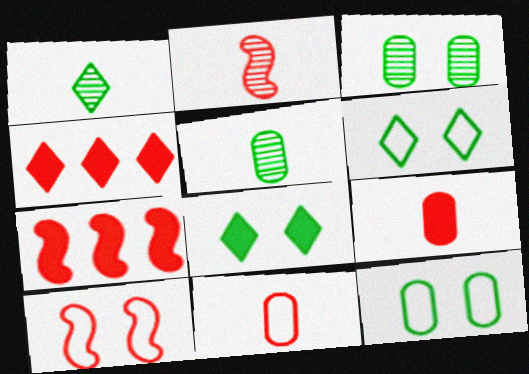[[2, 7, 10]]